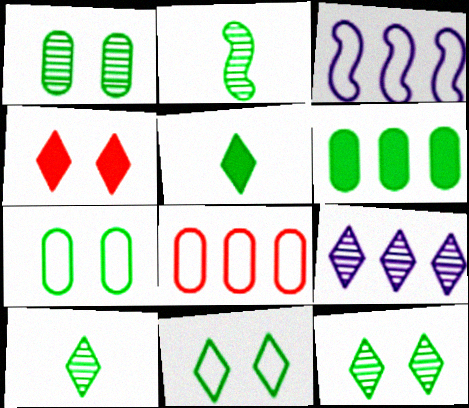[[2, 6, 11]]